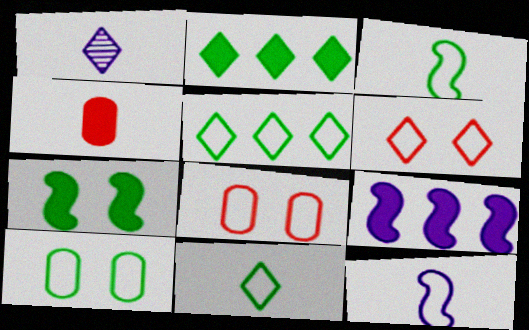[[1, 2, 6], 
[1, 3, 4], 
[3, 5, 10], 
[5, 8, 12]]